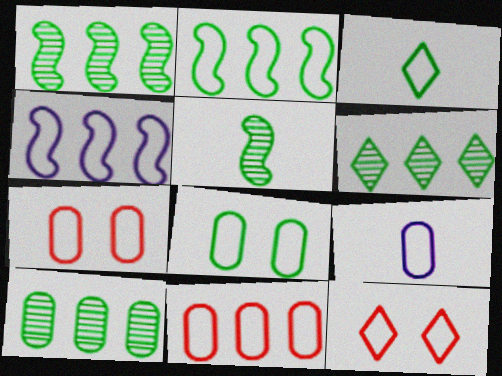[[1, 6, 10], 
[2, 3, 8], 
[2, 9, 12], 
[3, 4, 7], 
[8, 9, 11]]